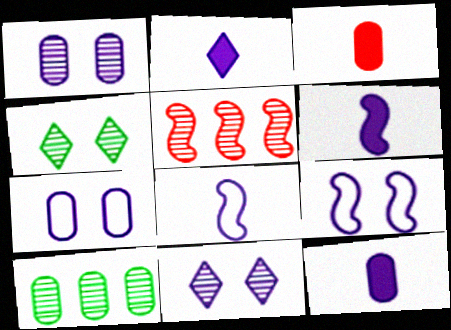[[2, 6, 12], 
[3, 7, 10]]